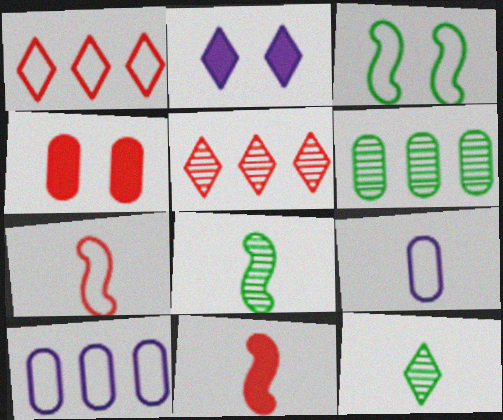[[1, 2, 12], 
[1, 3, 9], 
[2, 6, 7], 
[4, 5, 7], 
[4, 6, 9], 
[9, 11, 12]]